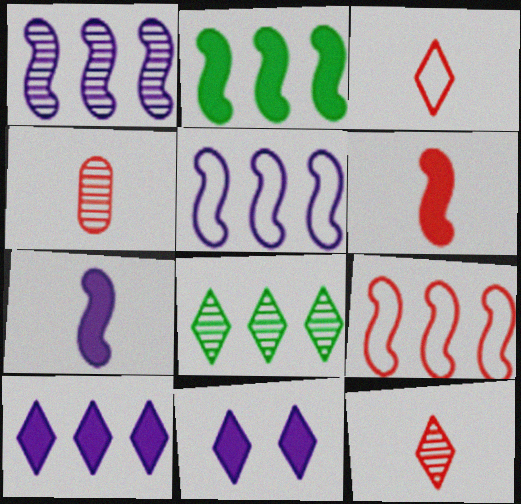[[1, 2, 9], 
[3, 4, 6], 
[3, 8, 11]]